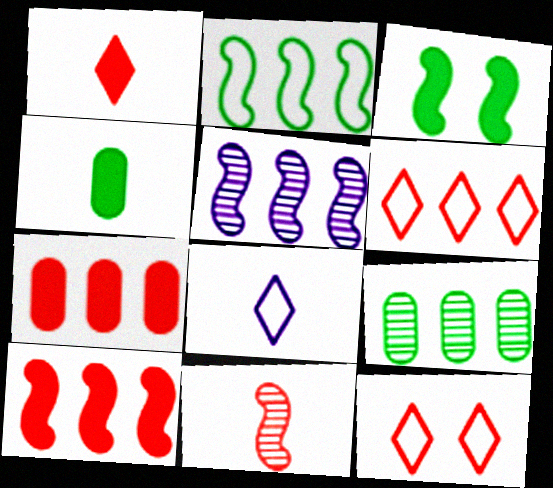[[2, 5, 10], 
[4, 5, 12], 
[4, 8, 11], 
[7, 11, 12]]